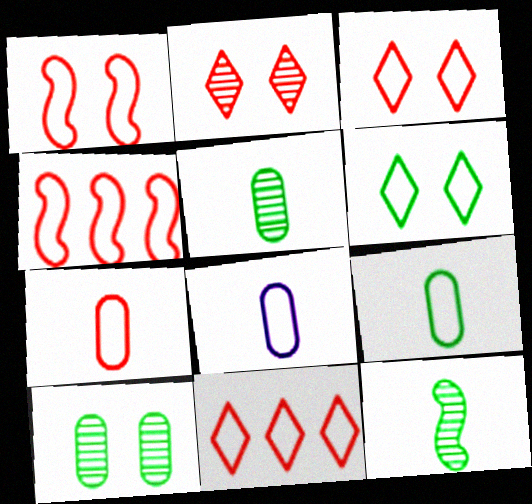[[1, 7, 11], 
[3, 4, 7], 
[4, 6, 8], 
[7, 8, 9]]